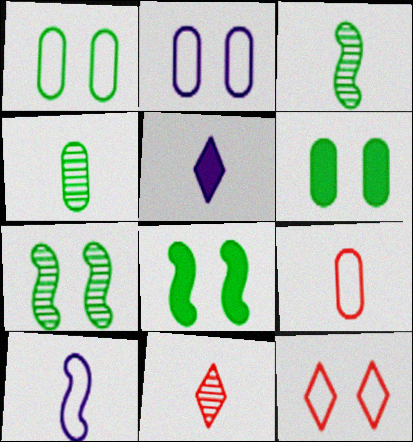[[3, 5, 9]]